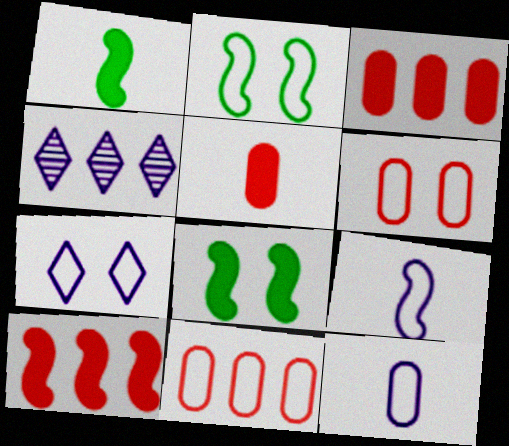[[1, 4, 6], 
[2, 4, 5], 
[2, 6, 7]]